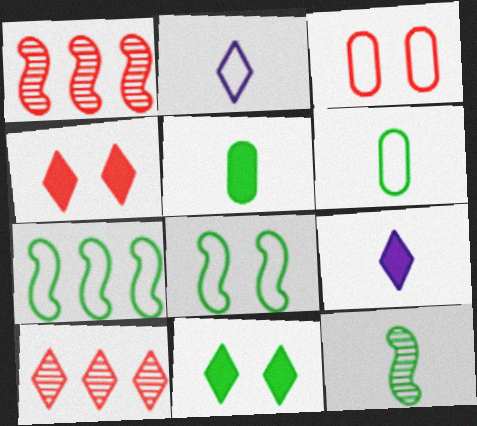[[2, 3, 7], 
[2, 10, 11]]